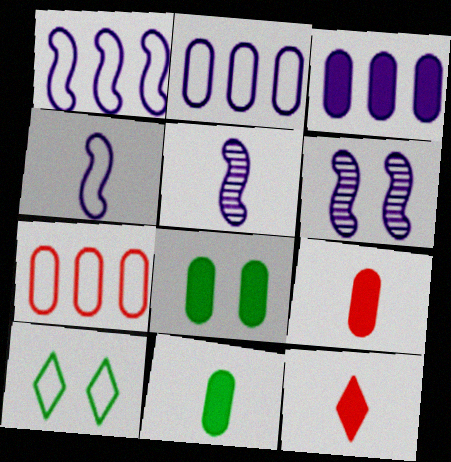[[3, 8, 9], 
[4, 7, 10]]